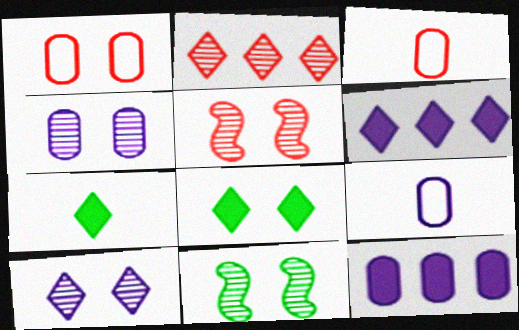[[3, 6, 11], 
[4, 9, 12]]